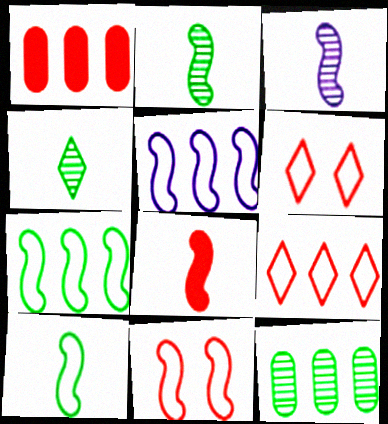[[3, 8, 10], 
[5, 10, 11]]